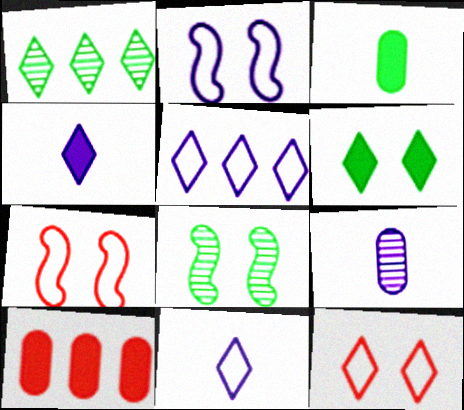[[1, 4, 12], 
[8, 10, 11]]